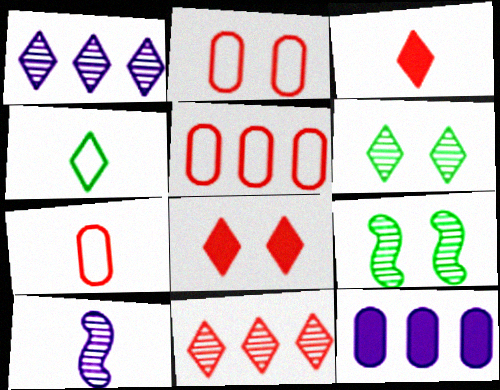[[1, 4, 8], 
[2, 5, 7]]